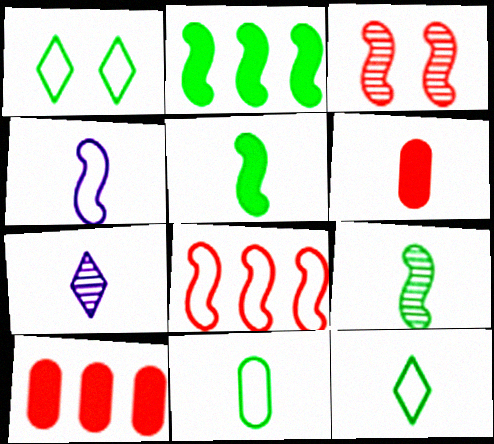[[2, 3, 4]]